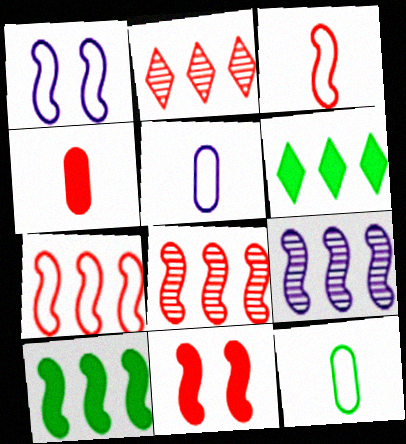[[3, 8, 11], 
[7, 9, 10]]